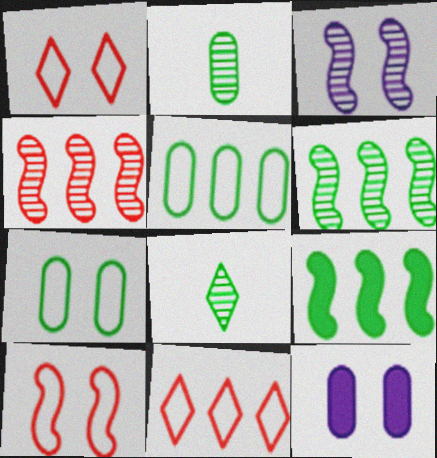[[7, 8, 9]]